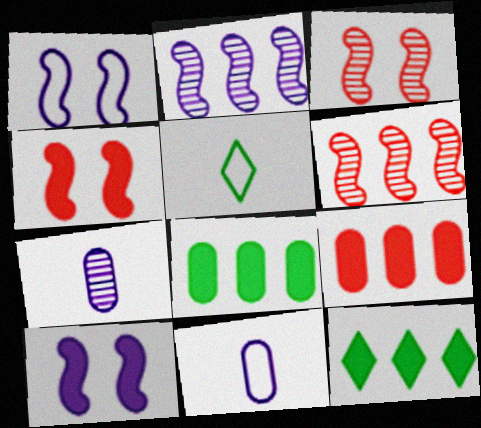[[3, 11, 12]]